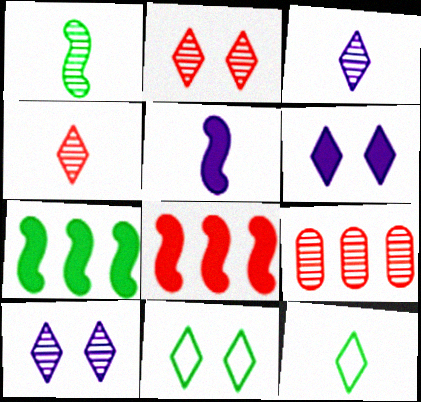[[1, 9, 10], 
[2, 6, 11], 
[5, 9, 11]]